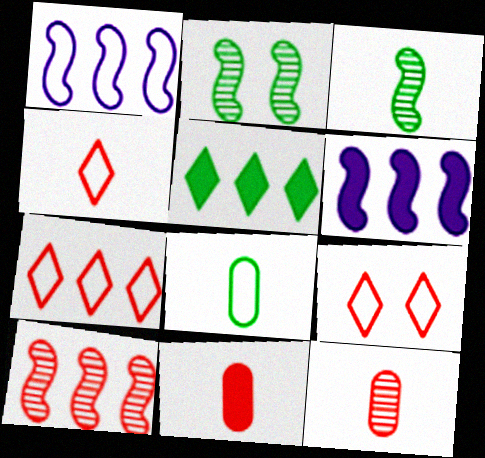[[1, 8, 9], 
[2, 5, 8], 
[4, 7, 9], 
[9, 10, 11]]